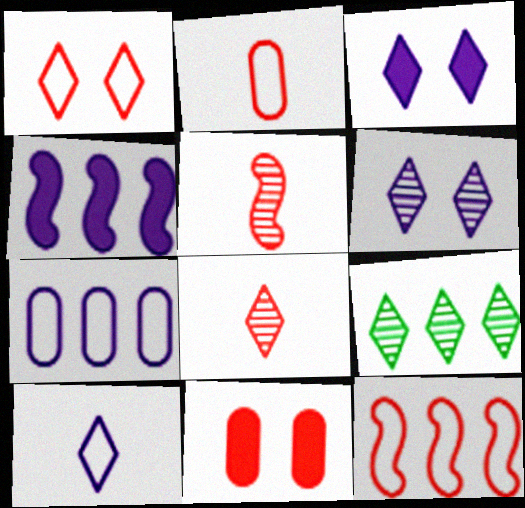[[1, 2, 12], 
[6, 8, 9], 
[8, 11, 12]]